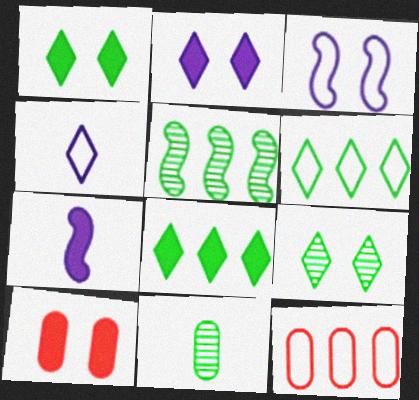[[3, 9, 10], 
[4, 5, 10], 
[5, 9, 11], 
[7, 8, 10], 
[7, 9, 12]]